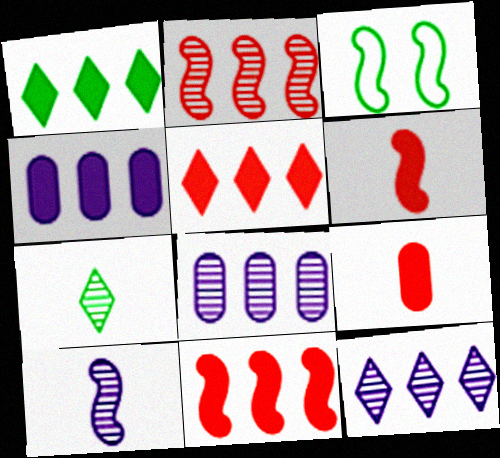[[1, 4, 11], 
[3, 9, 12], 
[3, 10, 11]]